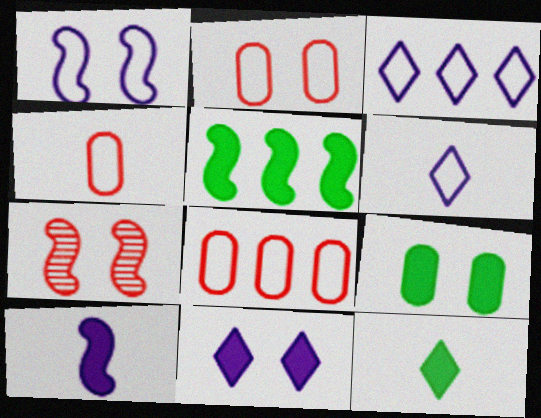[[2, 4, 8], 
[5, 9, 12]]